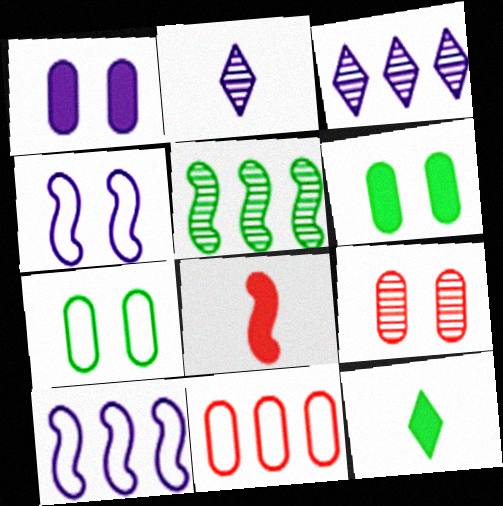[[1, 2, 10], 
[1, 7, 9], 
[2, 5, 9], 
[3, 7, 8], 
[4, 5, 8], 
[5, 7, 12], 
[9, 10, 12]]